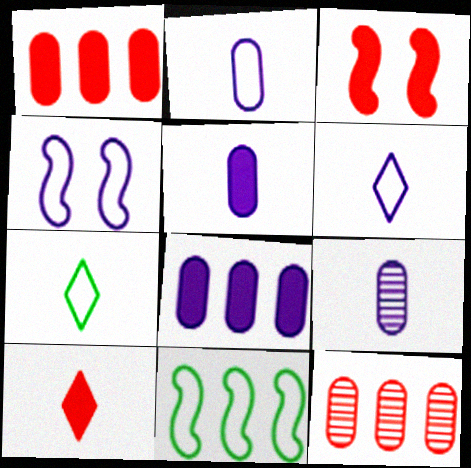[[1, 3, 10], 
[2, 5, 9]]